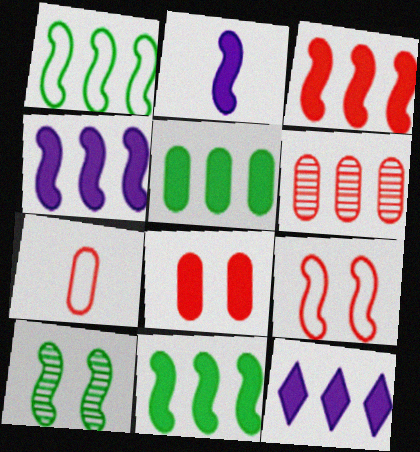[[1, 6, 12], 
[3, 4, 11], 
[3, 5, 12], 
[6, 7, 8], 
[7, 10, 12]]